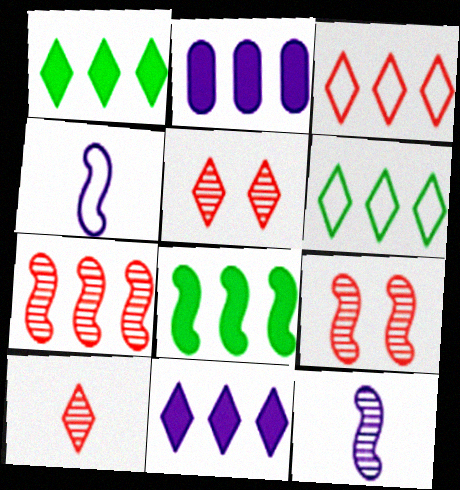[[2, 6, 7], 
[4, 8, 9]]